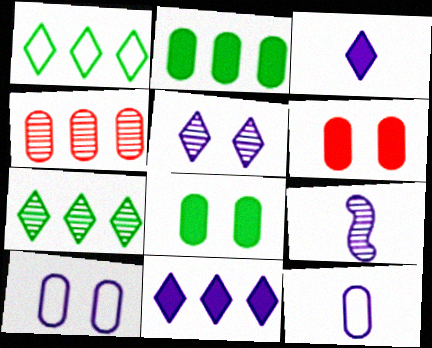[[1, 6, 9], 
[3, 9, 12], 
[4, 8, 12], 
[9, 10, 11]]